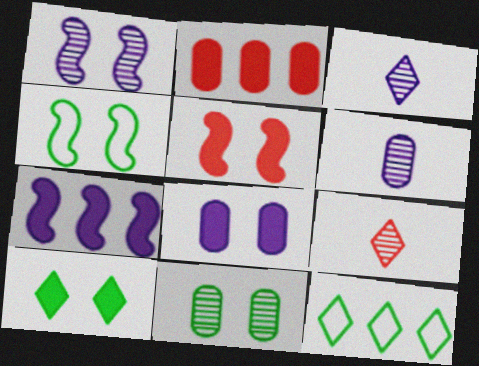[[1, 4, 5], 
[2, 3, 4], 
[4, 10, 11], 
[5, 6, 12], 
[5, 8, 10]]